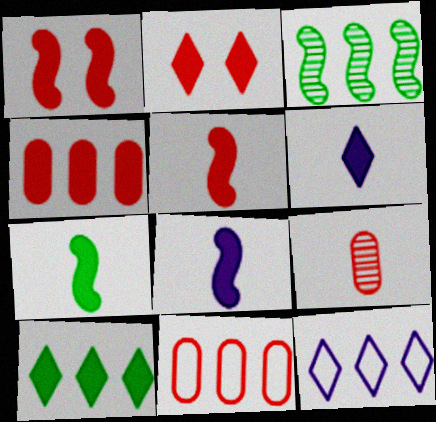[[2, 4, 5], 
[2, 6, 10], 
[3, 4, 12], 
[5, 7, 8]]